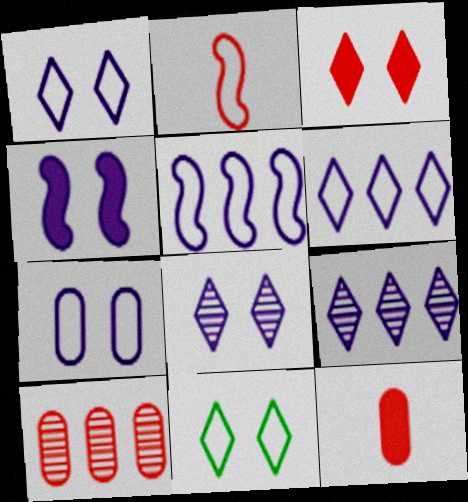[[2, 3, 10], 
[3, 8, 11], 
[4, 7, 8]]